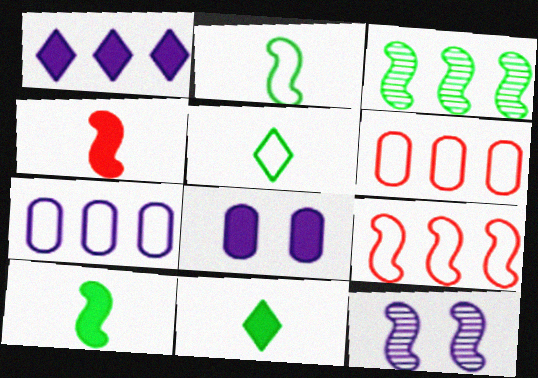[[1, 3, 6], 
[6, 11, 12], 
[9, 10, 12]]